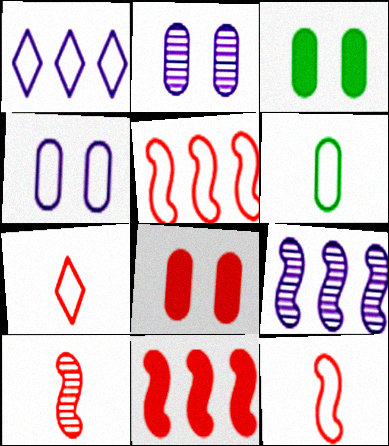[[1, 3, 10], 
[3, 7, 9]]